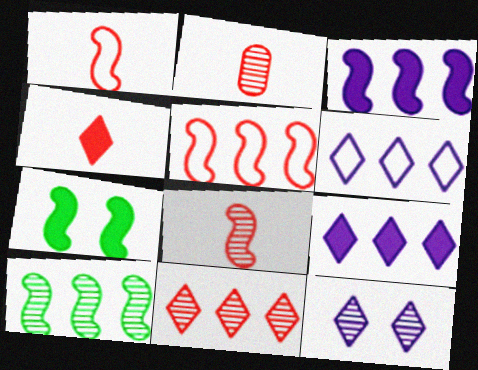[[1, 2, 4], 
[2, 6, 7], 
[2, 10, 12], 
[3, 5, 10]]